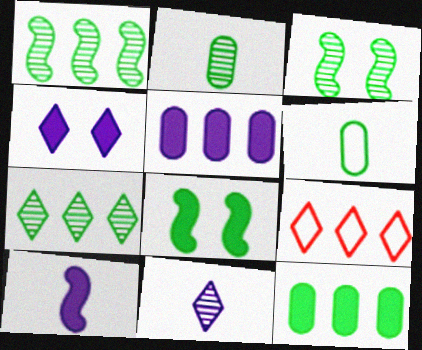[[1, 5, 9], 
[2, 3, 7], 
[4, 5, 10], 
[6, 7, 8]]